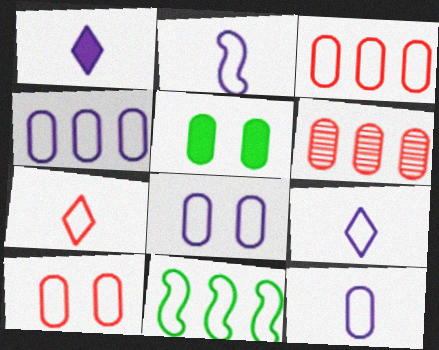[[2, 9, 12], 
[4, 8, 12], 
[5, 6, 12], 
[7, 8, 11], 
[9, 10, 11]]